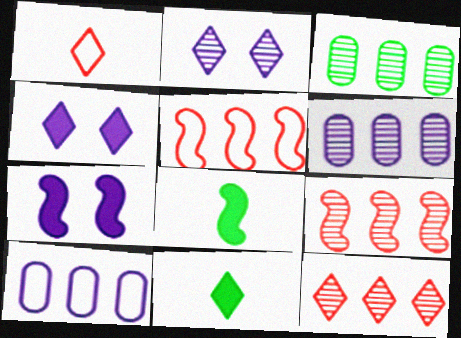[[1, 3, 7]]